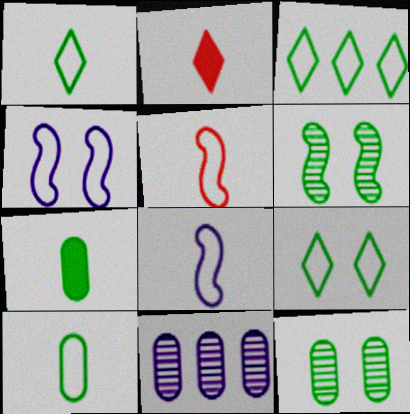[[1, 3, 9], 
[3, 6, 7]]